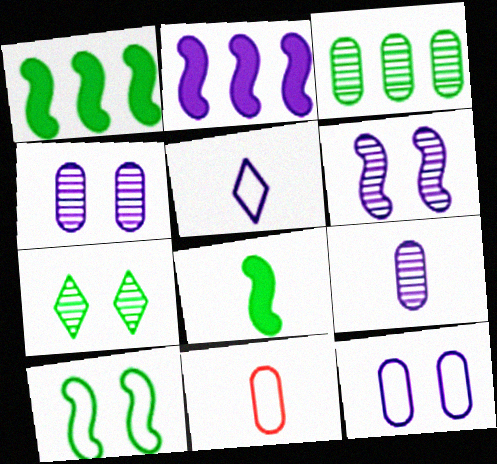[[2, 4, 5], 
[2, 7, 11]]